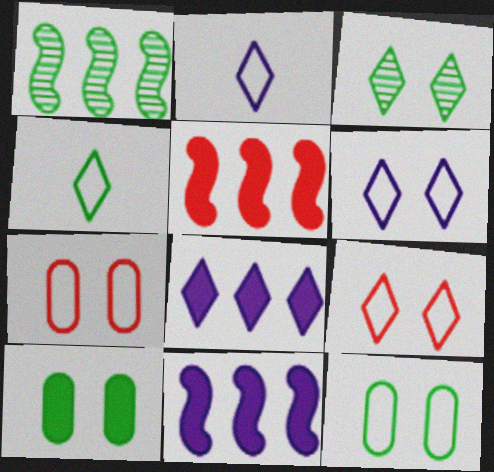[[1, 4, 10]]